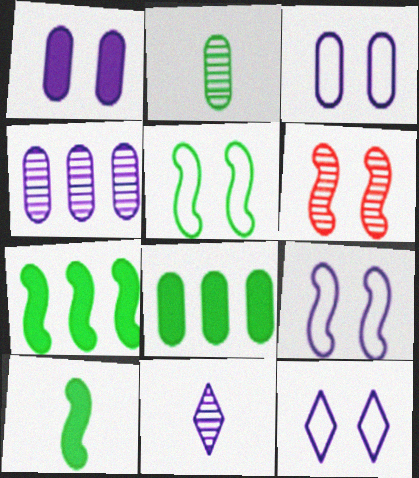[[3, 9, 12]]